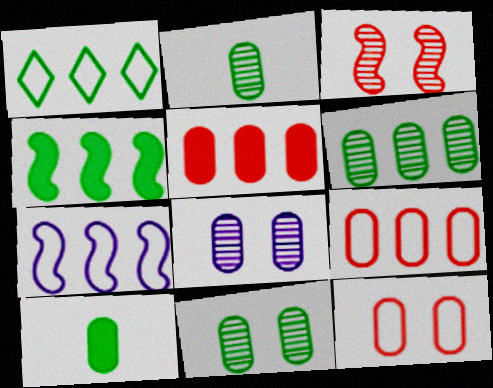[[1, 4, 6], 
[1, 7, 9], 
[2, 6, 11], 
[8, 9, 10]]